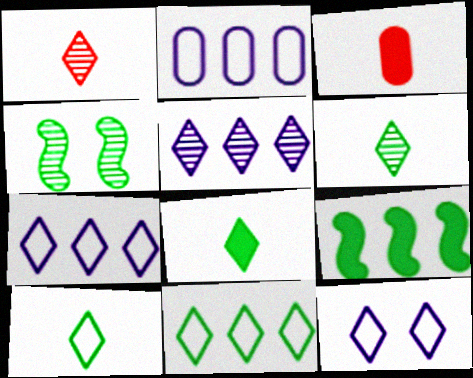[[3, 4, 7], 
[6, 8, 10]]